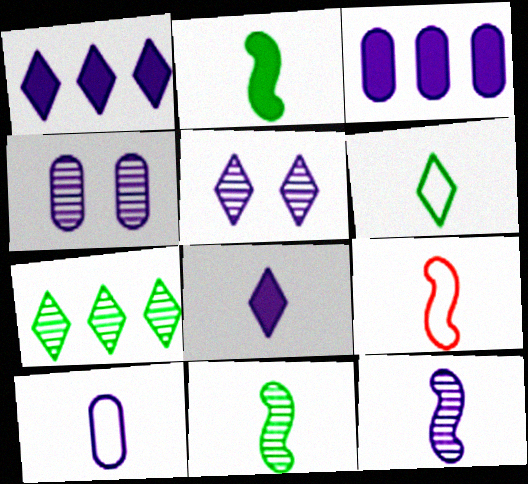[[2, 9, 12], 
[3, 4, 10], 
[6, 9, 10], 
[8, 10, 12]]